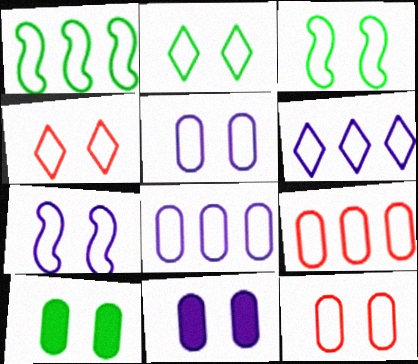[[1, 6, 9], 
[2, 7, 12], 
[3, 4, 5]]